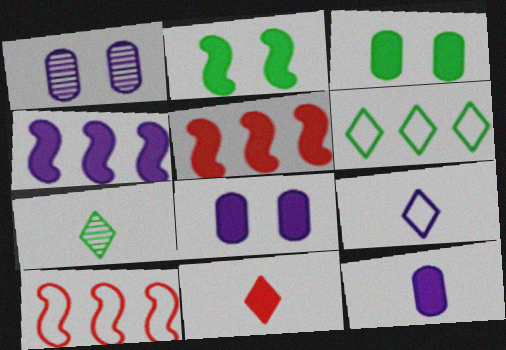[[1, 4, 9], 
[3, 4, 11], 
[7, 8, 10], 
[7, 9, 11]]